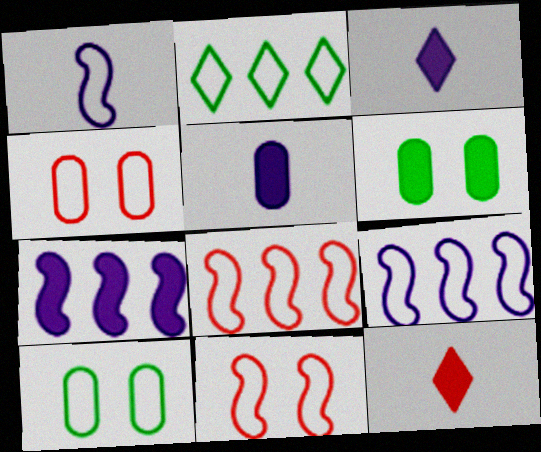[[1, 2, 4], 
[6, 7, 12]]